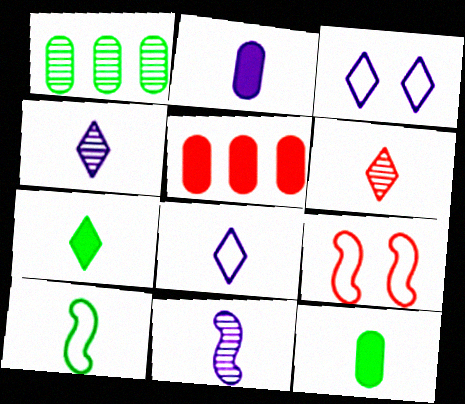[[2, 6, 10], 
[2, 8, 11], 
[5, 6, 9], 
[6, 7, 8]]